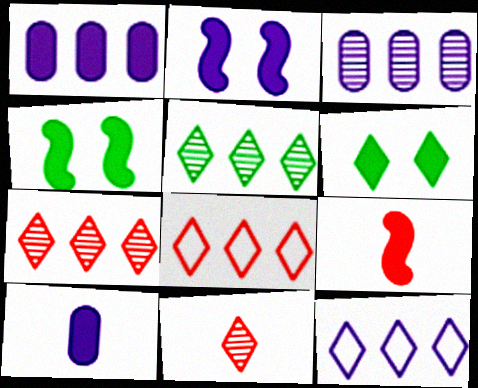[[1, 6, 9], 
[6, 11, 12]]